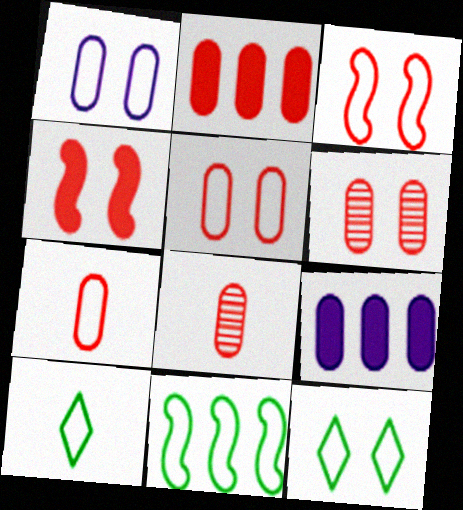[[1, 3, 12], 
[2, 5, 8], 
[2, 6, 7]]